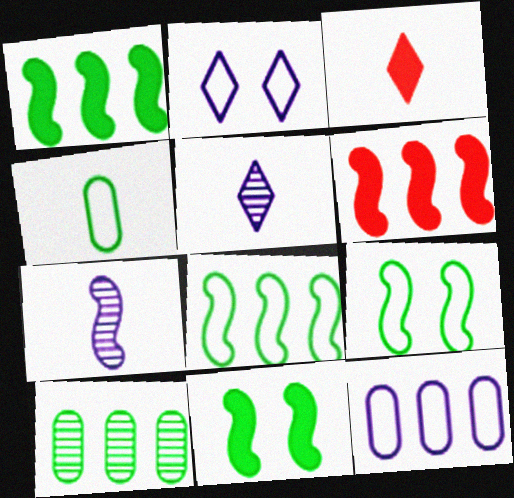[[3, 4, 7], 
[6, 7, 9]]